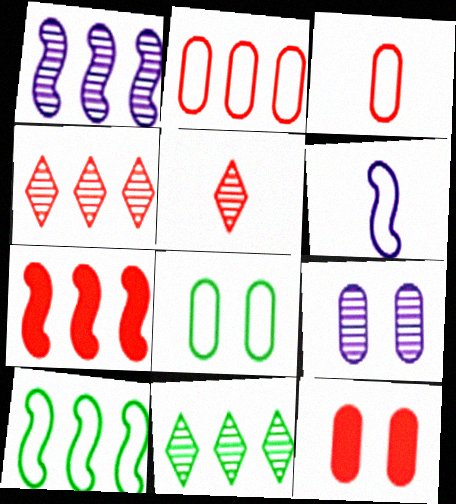[[1, 7, 10], 
[2, 4, 7], 
[6, 11, 12], 
[8, 9, 12]]